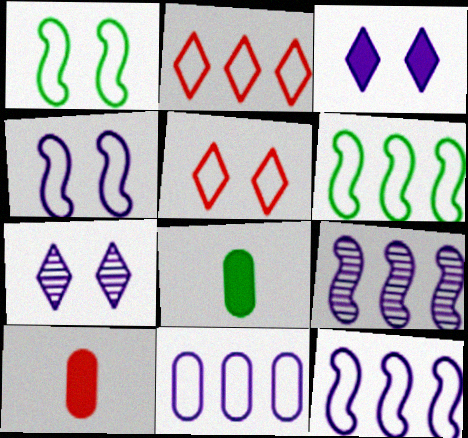[[2, 6, 11], 
[5, 8, 9], 
[6, 7, 10]]